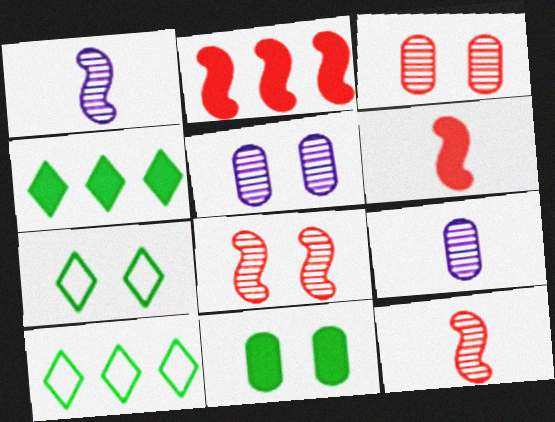[[2, 7, 9], 
[5, 6, 10]]